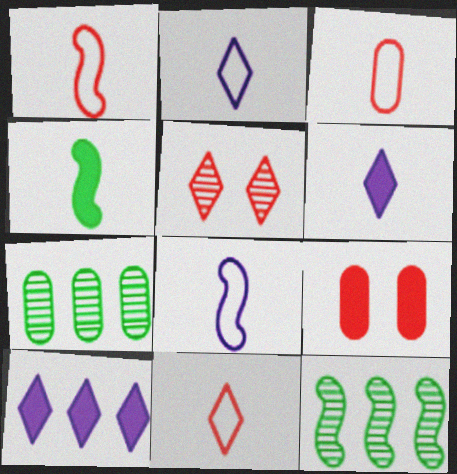[[1, 3, 11], 
[2, 9, 12], 
[4, 9, 10]]